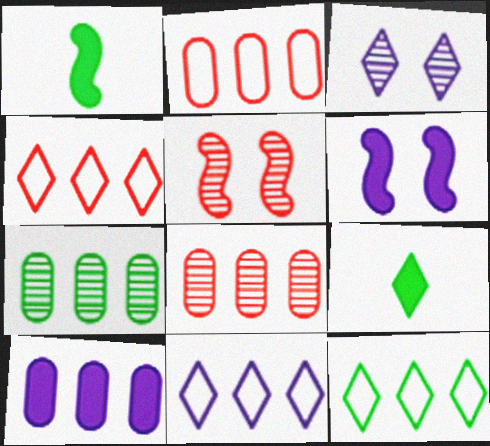[[1, 2, 3], 
[2, 7, 10], 
[3, 4, 9], 
[4, 11, 12]]